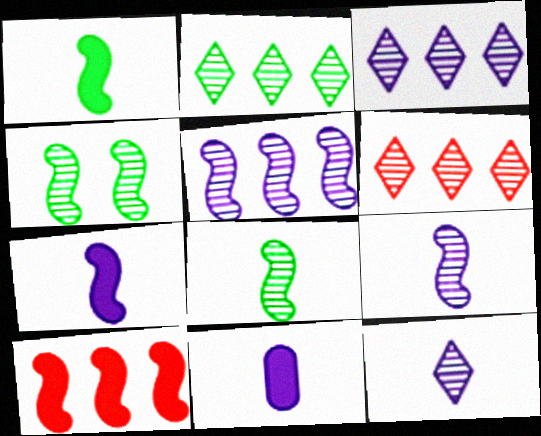[[2, 3, 6]]